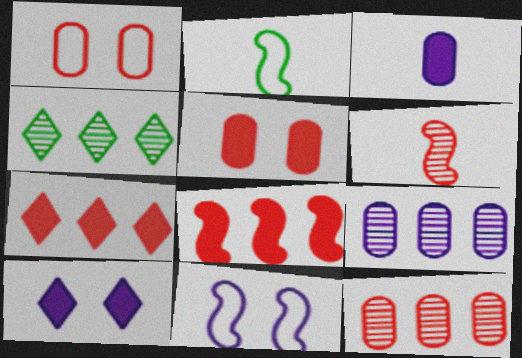[[1, 6, 7], 
[2, 10, 12]]